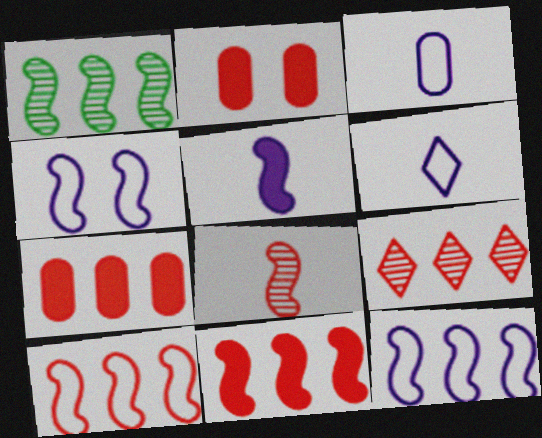[[1, 2, 6], 
[1, 11, 12], 
[7, 9, 10]]